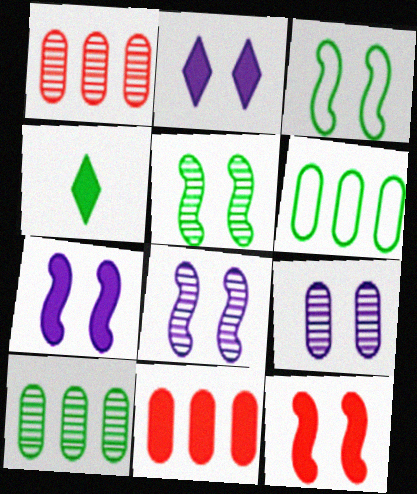[[3, 4, 10], 
[3, 8, 12], 
[4, 5, 6], 
[4, 7, 11]]